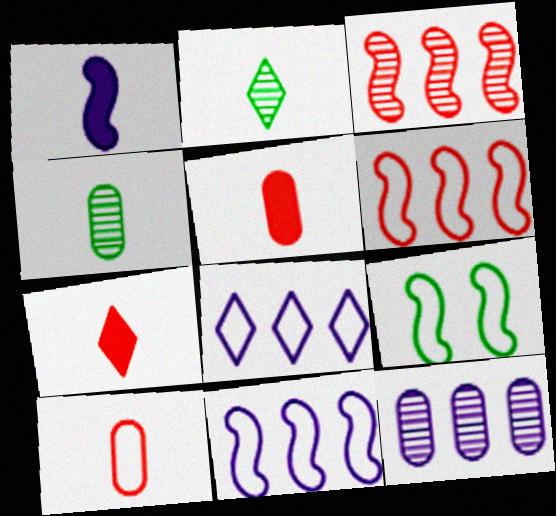[[1, 2, 10], 
[1, 3, 9], 
[7, 9, 12], 
[8, 9, 10]]